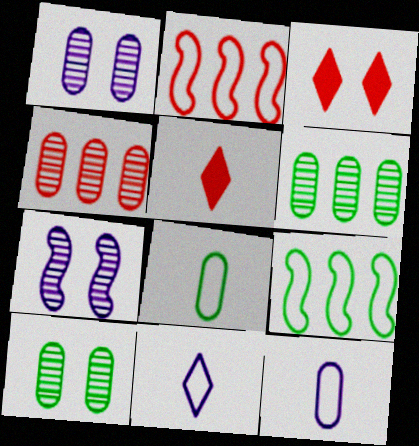[[1, 5, 9]]